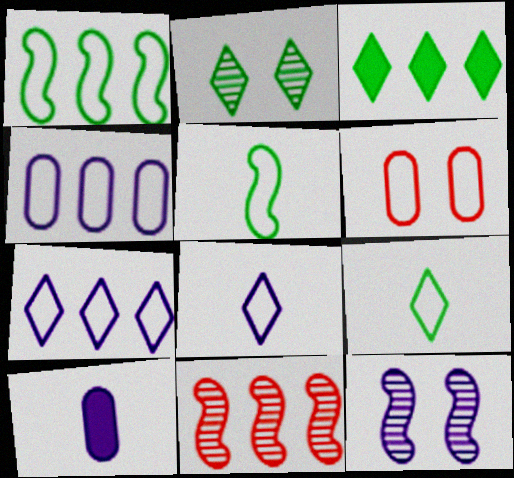[[1, 6, 8], 
[2, 3, 9], 
[3, 4, 11], 
[5, 6, 7], 
[7, 10, 12]]